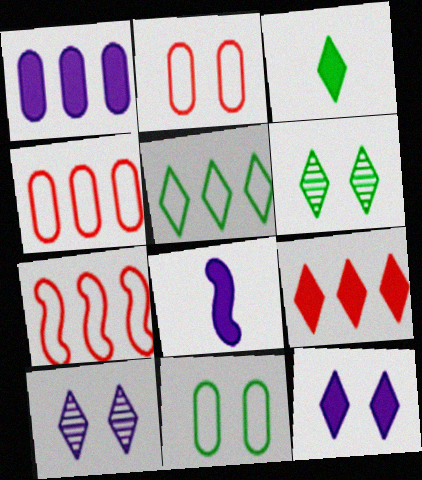[[1, 8, 12], 
[3, 5, 6], 
[3, 9, 12], 
[4, 6, 8]]